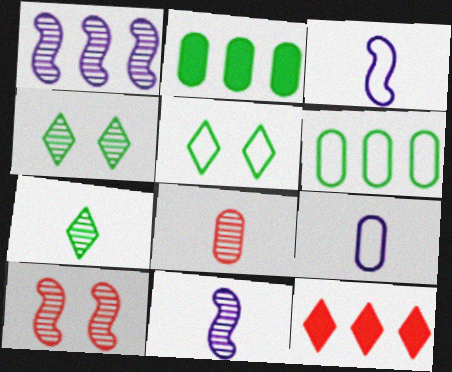[[1, 4, 8], 
[1, 6, 12], 
[7, 8, 11]]